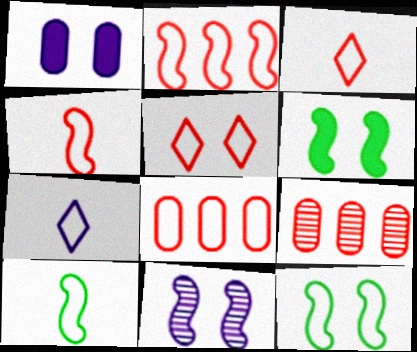[[4, 5, 8], 
[6, 7, 9], 
[7, 8, 12]]